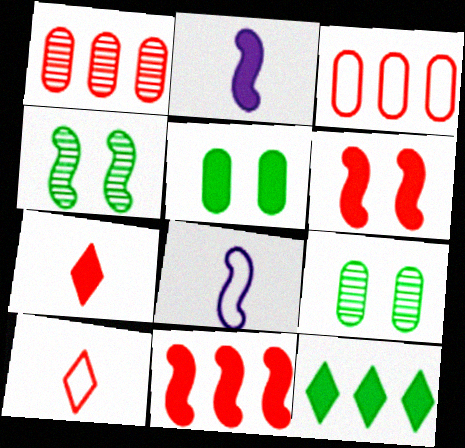[[1, 6, 10], 
[4, 8, 11]]